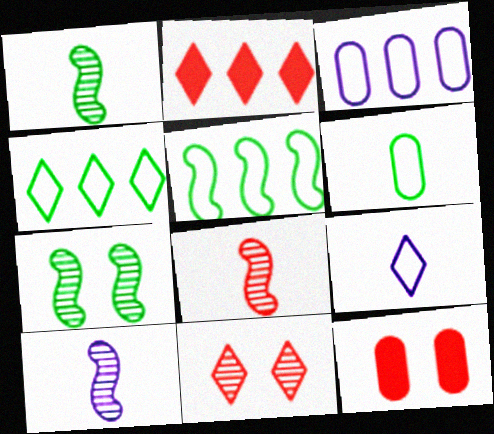[[1, 8, 10], 
[4, 10, 12]]